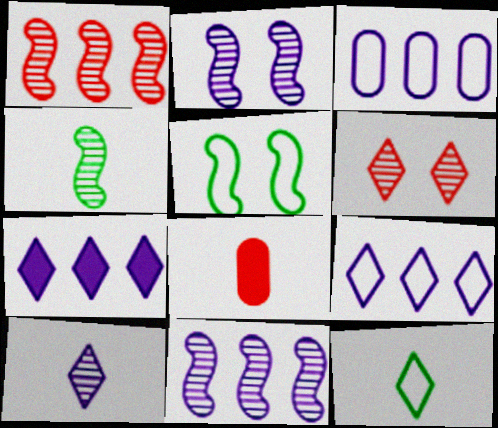[[1, 2, 4], 
[3, 7, 11], 
[6, 7, 12]]